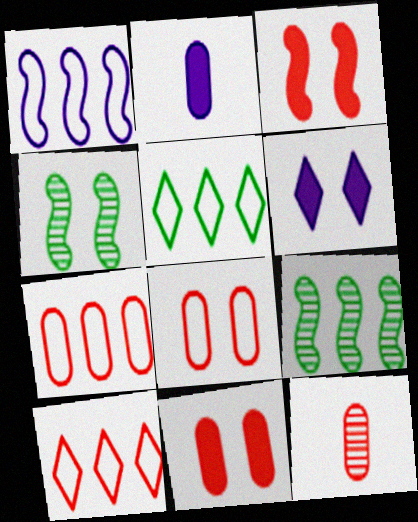[[1, 5, 7], 
[2, 4, 10], 
[3, 10, 12], 
[4, 6, 8], 
[7, 11, 12]]